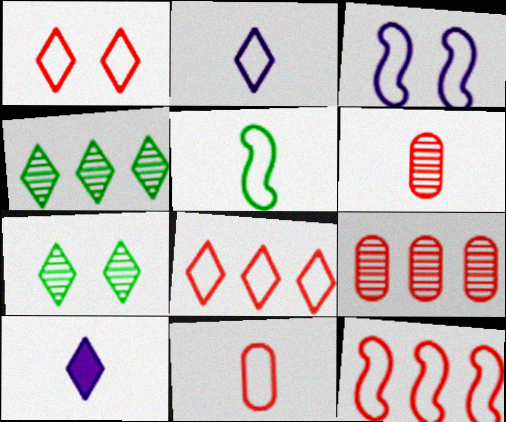[[1, 4, 10], 
[1, 11, 12], 
[2, 5, 11], 
[3, 5, 12], 
[5, 6, 10], 
[7, 8, 10]]